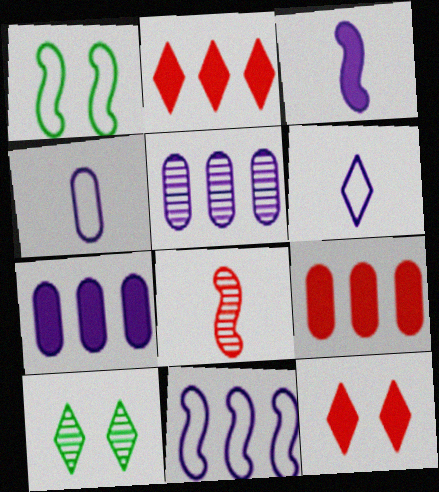[[2, 6, 10], 
[5, 8, 10]]